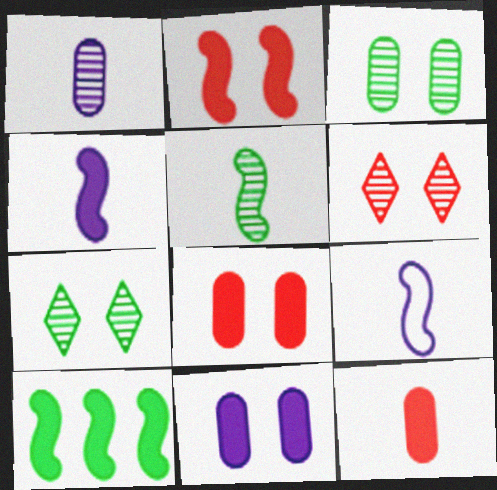[[2, 4, 10]]